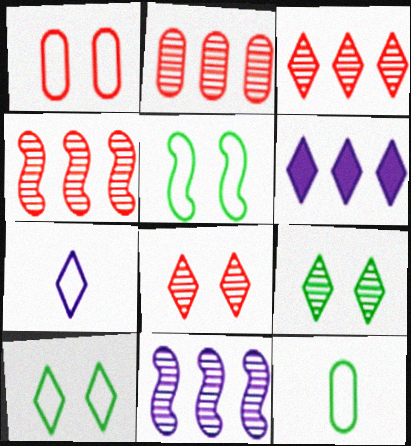[[2, 3, 4]]